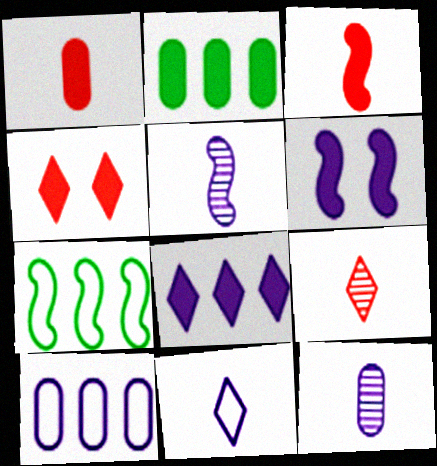[[4, 7, 12]]